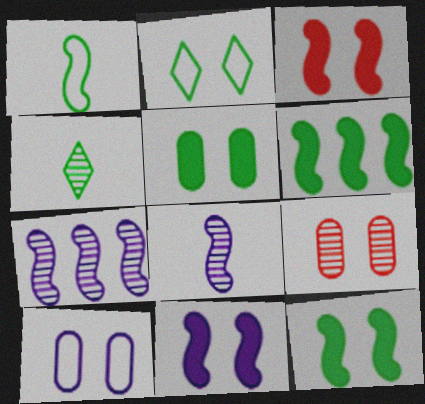[[1, 3, 7], 
[2, 9, 11], 
[3, 11, 12], 
[4, 7, 9], 
[5, 9, 10]]